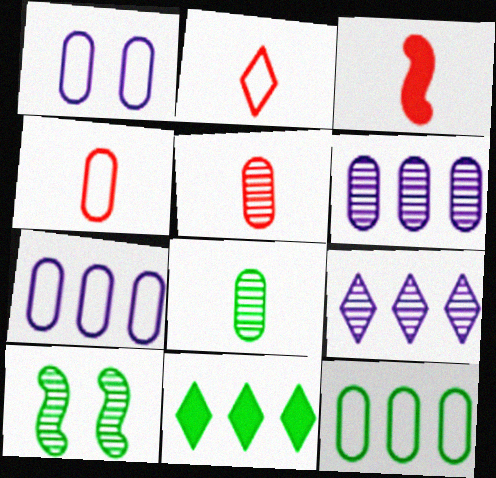[[1, 4, 12], 
[2, 3, 5], 
[5, 9, 10]]